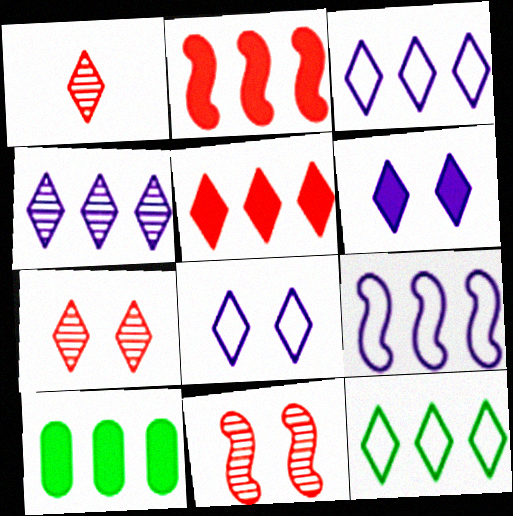[[1, 6, 12], 
[4, 5, 12]]